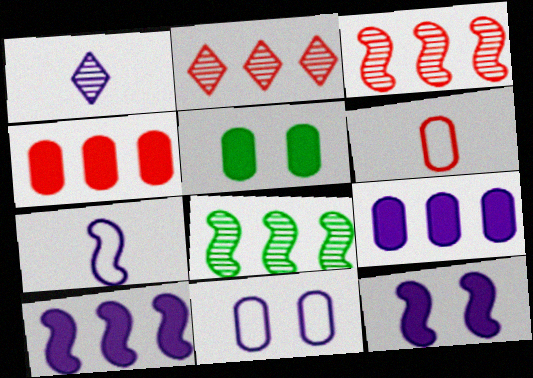[[1, 10, 11], 
[2, 5, 7]]